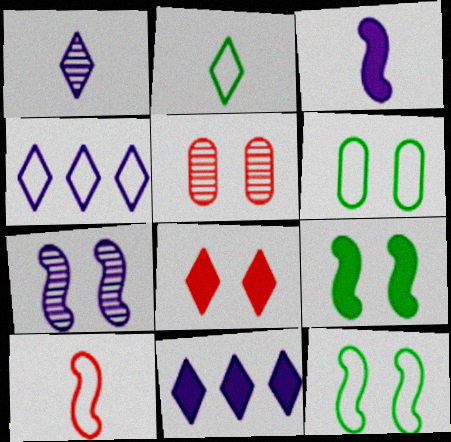[[4, 6, 10], 
[6, 7, 8]]